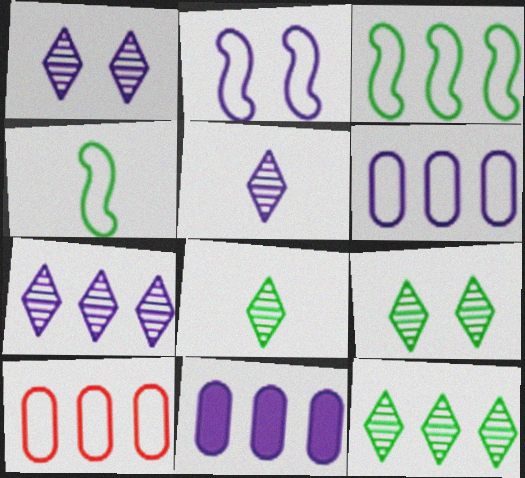[[1, 5, 7], 
[2, 5, 11], 
[8, 9, 12]]